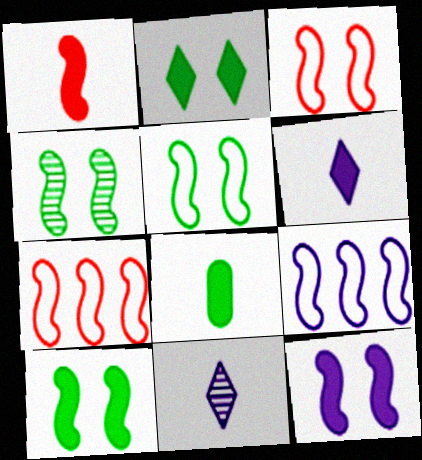[[1, 4, 9], 
[1, 6, 8], 
[3, 4, 12], 
[4, 5, 10]]